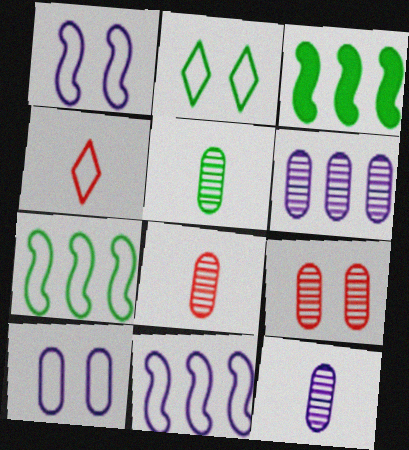[[2, 3, 5], 
[4, 7, 10], 
[5, 6, 9], 
[5, 8, 12]]